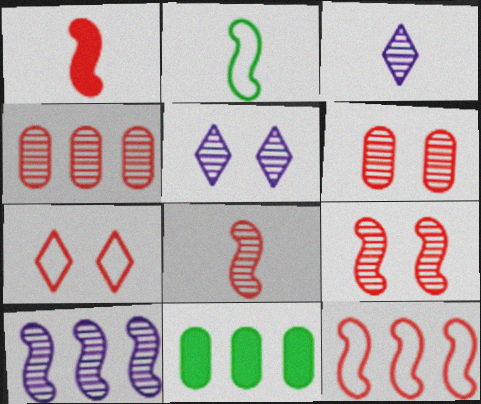[[1, 4, 7], 
[1, 9, 12]]